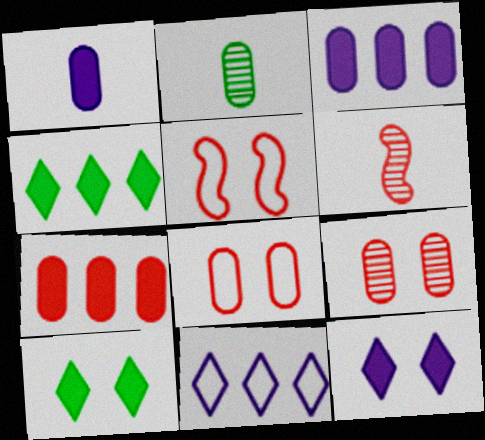[[2, 3, 8]]